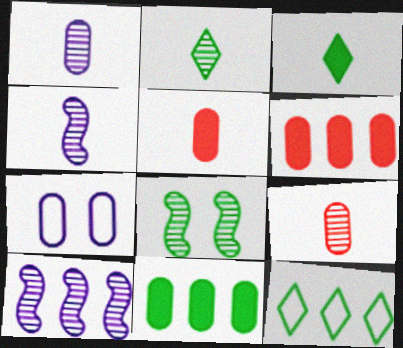[[2, 4, 9], 
[6, 10, 12], 
[7, 9, 11]]